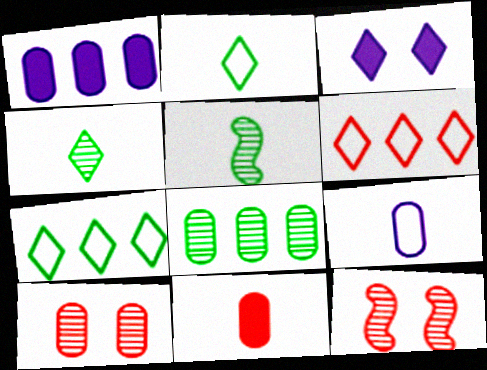[[1, 2, 12], 
[3, 4, 6], 
[6, 11, 12]]